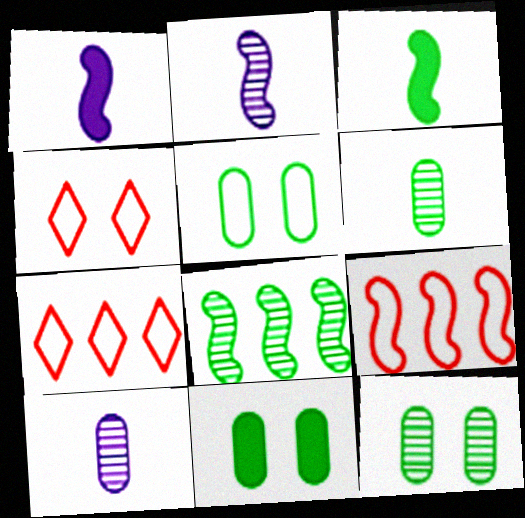[[1, 7, 12], 
[2, 7, 11], 
[5, 11, 12]]